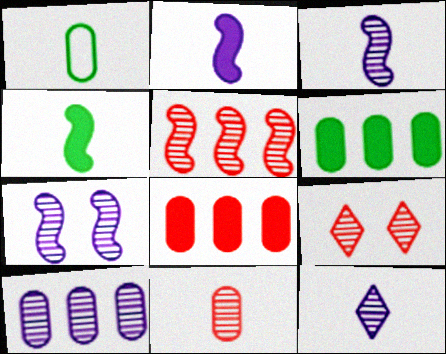[[5, 9, 11], 
[7, 10, 12]]